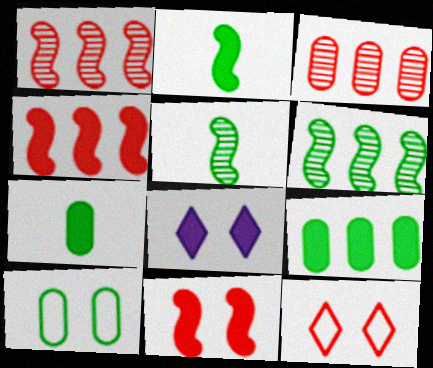[[4, 7, 8]]